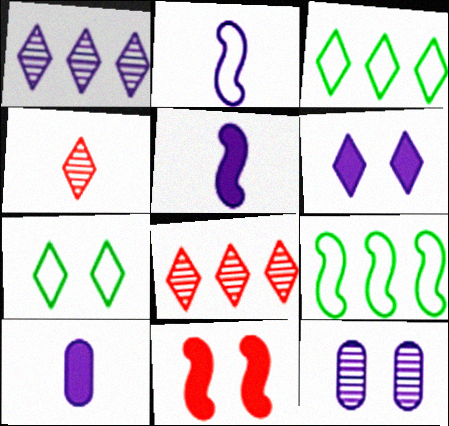[[3, 4, 6], 
[7, 11, 12]]